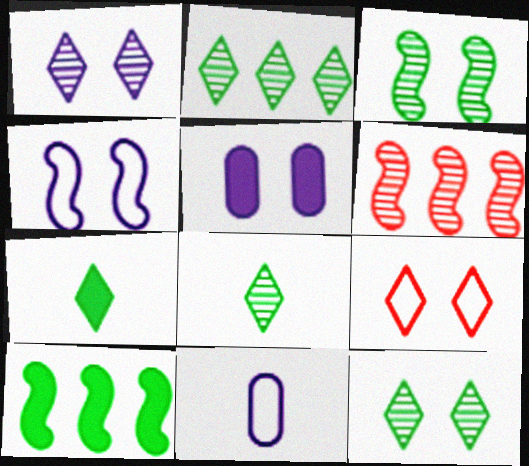[[1, 4, 5], 
[2, 8, 12], 
[3, 5, 9]]